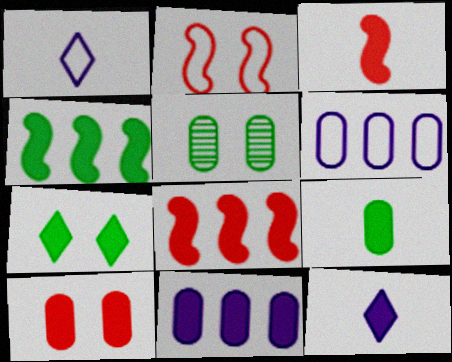[[1, 5, 8], 
[3, 7, 11], 
[3, 9, 12], 
[4, 7, 9], 
[4, 10, 12], 
[9, 10, 11]]